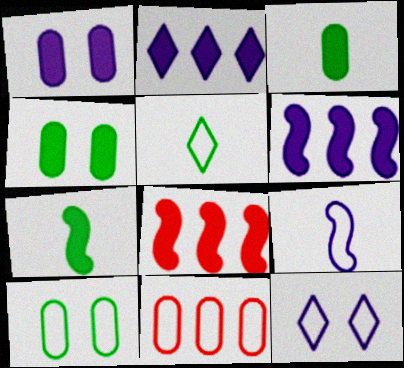[]